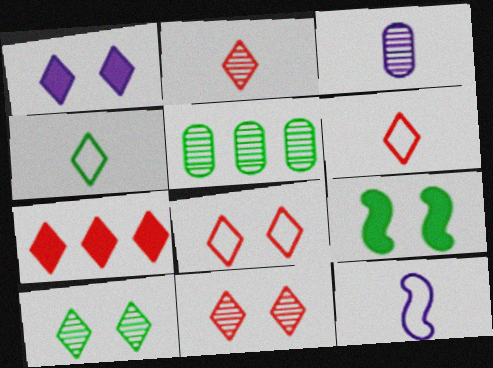[[1, 8, 10], 
[2, 7, 8], 
[4, 5, 9], 
[6, 7, 11]]